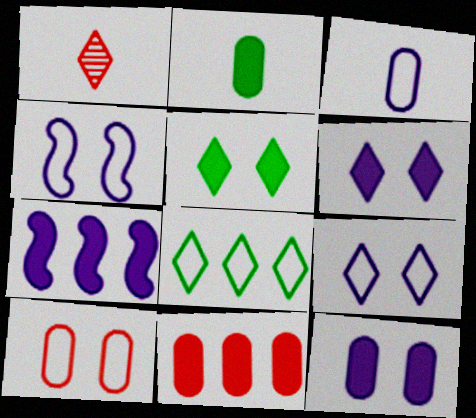[[1, 6, 8], 
[2, 11, 12]]